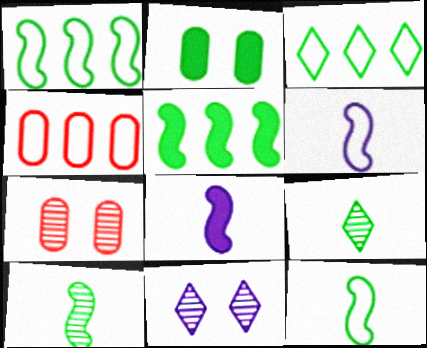[[1, 2, 9], 
[2, 3, 10], 
[3, 7, 8]]